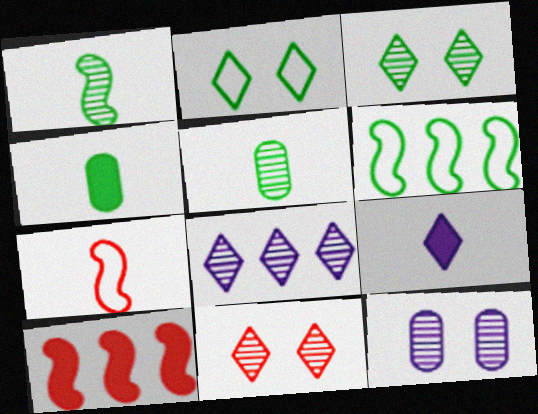[[3, 4, 6], 
[5, 7, 9]]